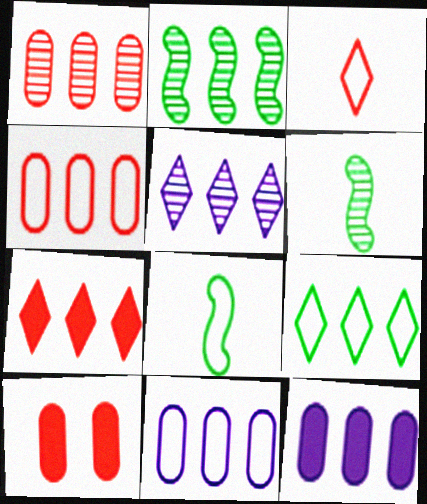[[1, 2, 5], 
[2, 7, 11], 
[5, 7, 9], 
[5, 8, 10]]